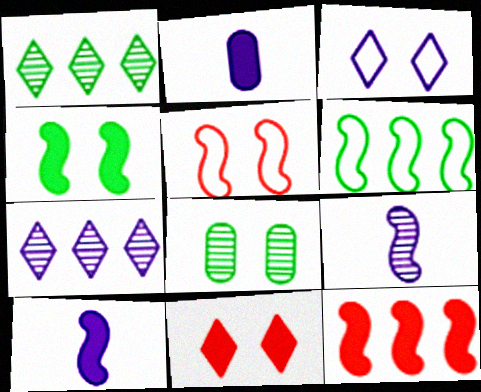[[1, 2, 5], 
[4, 10, 12]]